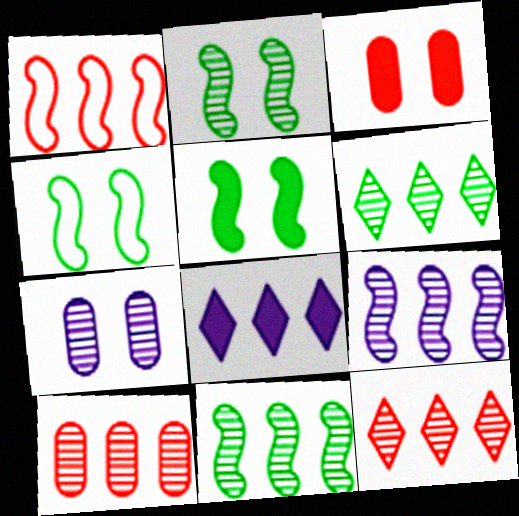[[2, 4, 5], 
[6, 9, 10]]